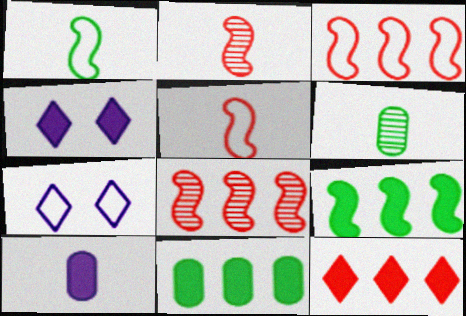[[2, 7, 11], 
[3, 4, 6]]